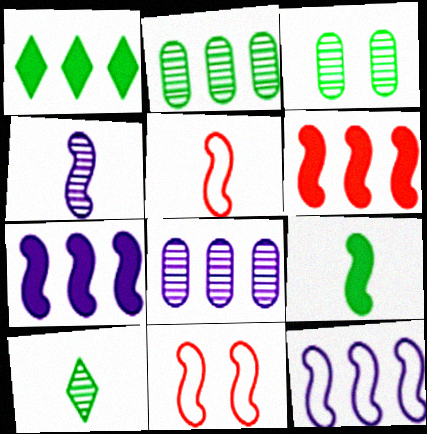[[4, 5, 9]]